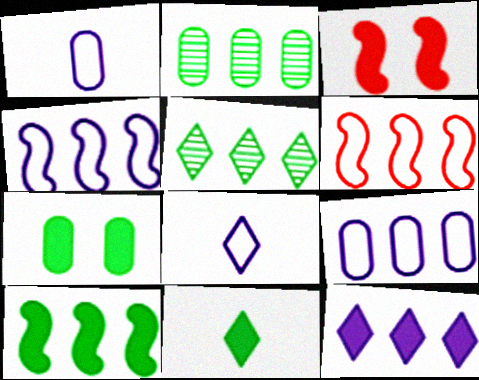[[1, 3, 5], 
[2, 3, 8], 
[2, 6, 12], 
[7, 10, 11]]